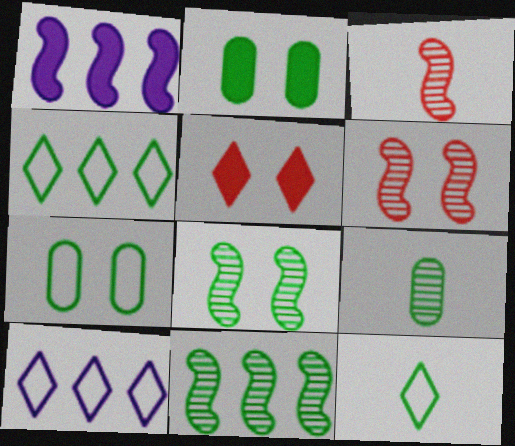[[2, 3, 10], 
[2, 11, 12]]